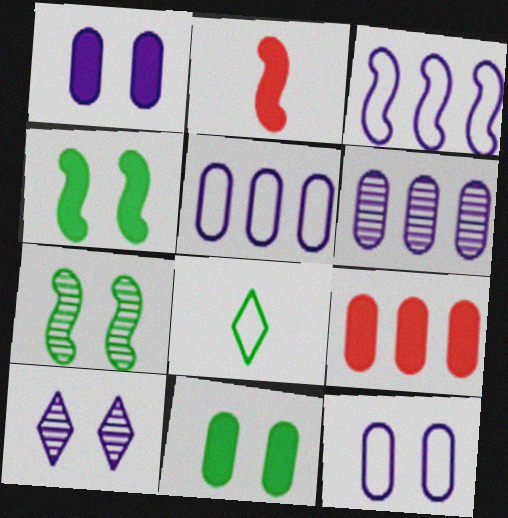[[2, 3, 7]]